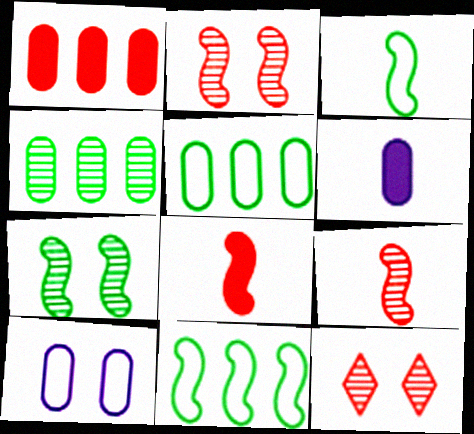[[6, 11, 12]]